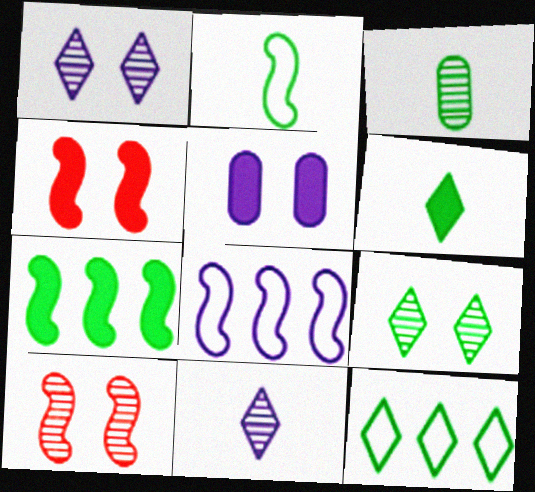[[2, 3, 6], 
[5, 8, 11], 
[6, 9, 12]]